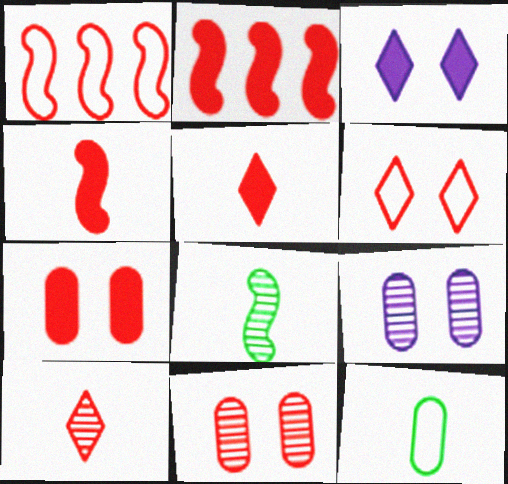[[1, 5, 11], 
[1, 7, 10], 
[2, 5, 7]]